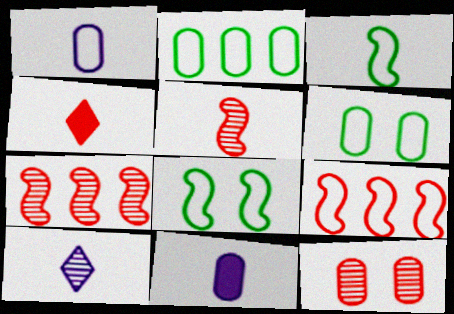[[2, 11, 12], 
[4, 9, 12]]